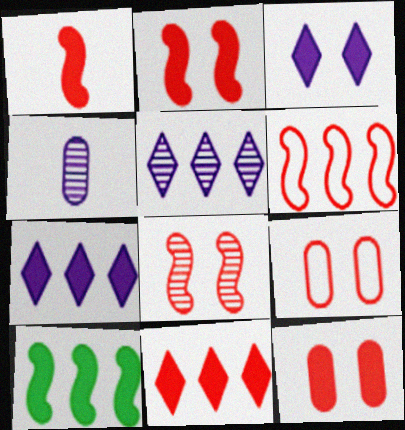[[1, 6, 8], 
[1, 11, 12]]